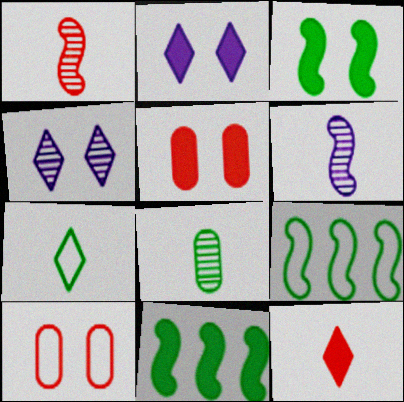[[2, 3, 5], 
[3, 4, 10]]